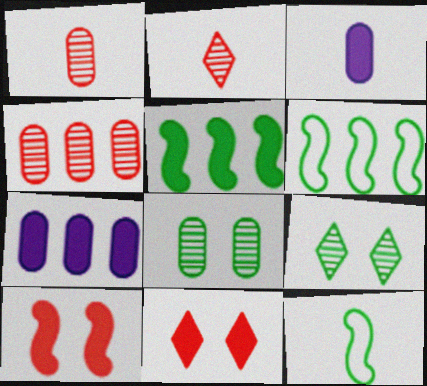[[2, 3, 12], 
[3, 5, 11]]